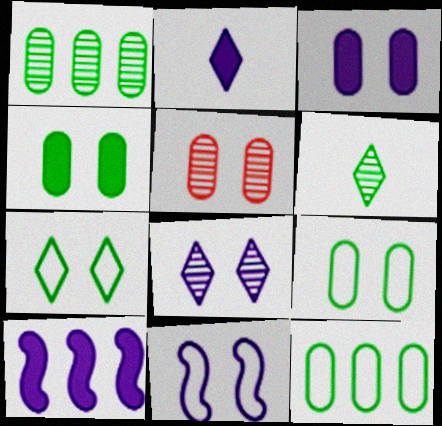[[2, 3, 10], 
[3, 5, 9], 
[3, 8, 11]]